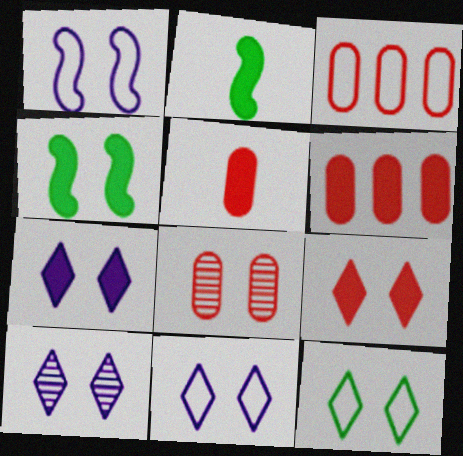[[2, 3, 10], 
[2, 6, 7], 
[3, 5, 8], 
[4, 8, 11], 
[7, 10, 11], 
[9, 10, 12]]